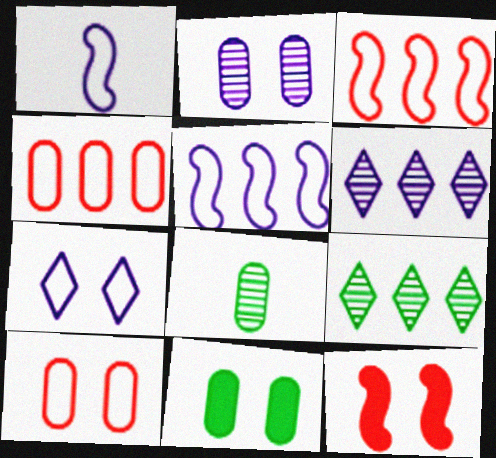[[2, 10, 11]]